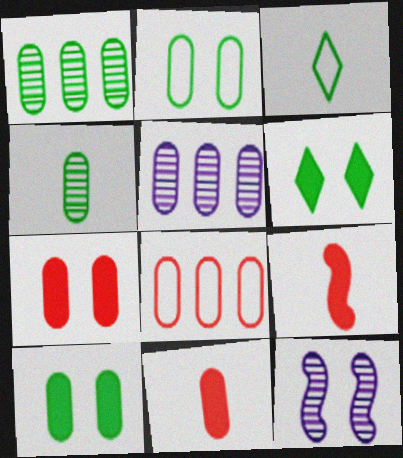[[2, 5, 11]]